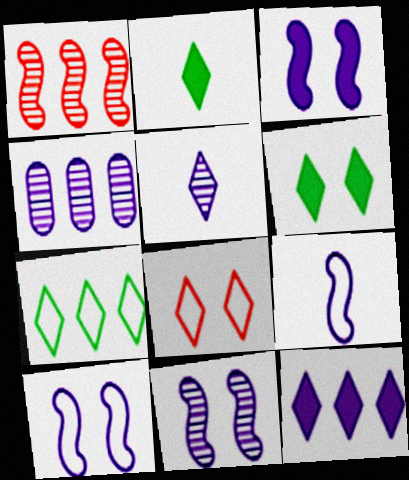[[3, 10, 11], 
[4, 5, 11]]